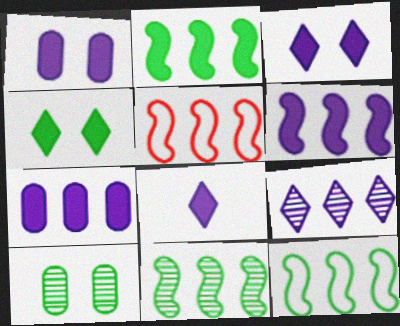[[1, 6, 8], 
[2, 11, 12], 
[5, 6, 11], 
[5, 8, 10]]